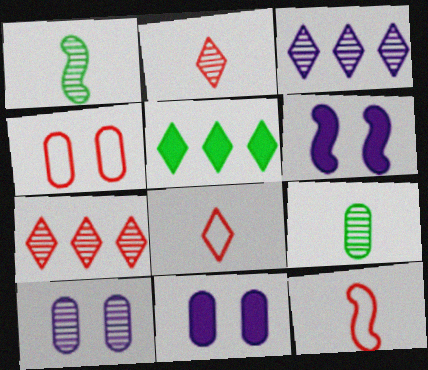[[1, 7, 10], 
[5, 10, 12]]